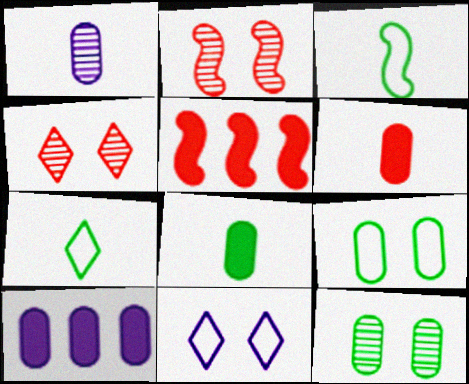[[2, 7, 10], 
[3, 4, 10]]